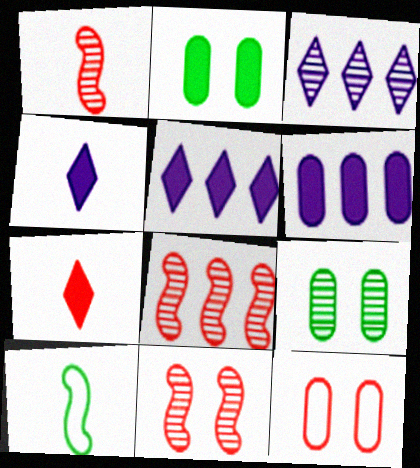[[1, 3, 9], 
[1, 8, 11], 
[7, 8, 12]]